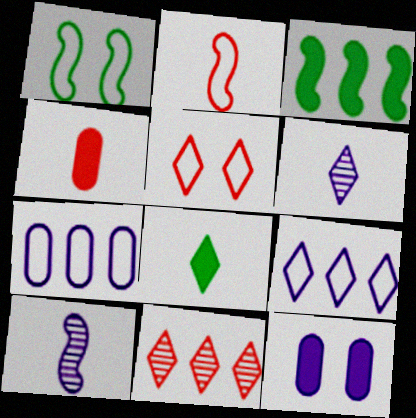[[3, 7, 11], 
[9, 10, 12]]